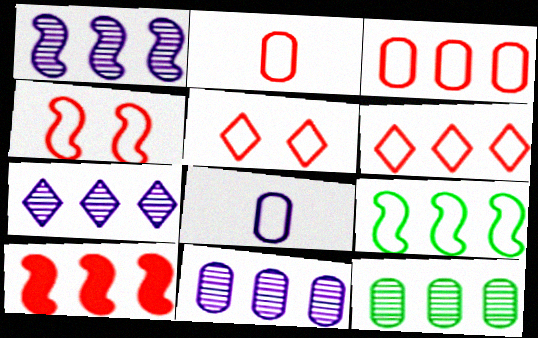[[1, 7, 11], 
[1, 9, 10], 
[2, 4, 6], 
[5, 8, 9]]